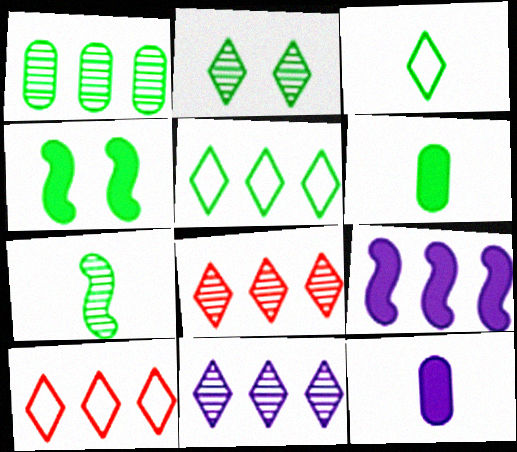[[1, 2, 7], 
[1, 3, 4], 
[1, 9, 10], 
[3, 6, 7]]